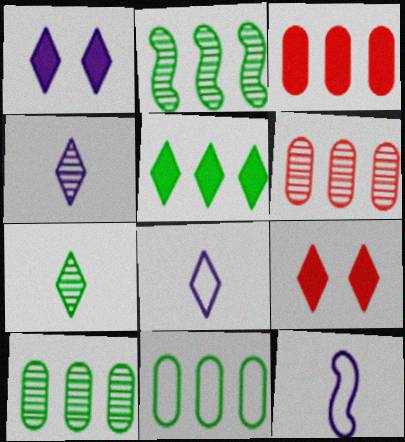[[2, 5, 11], 
[9, 10, 12]]